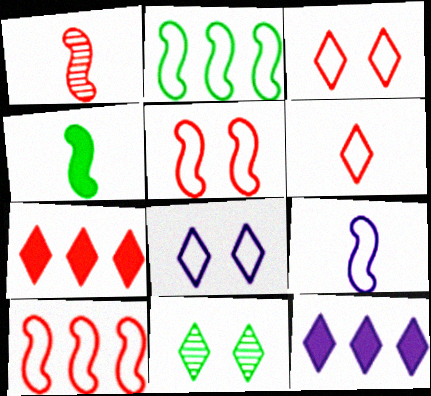[[1, 4, 9], 
[2, 5, 9], 
[6, 11, 12]]